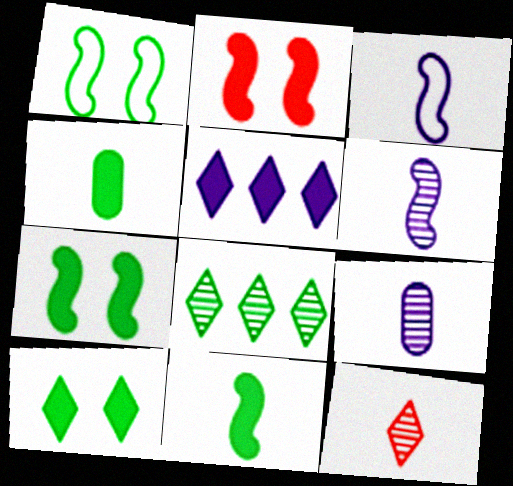[[1, 4, 8], 
[2, 4, 5], 
[3, 4, 12]]